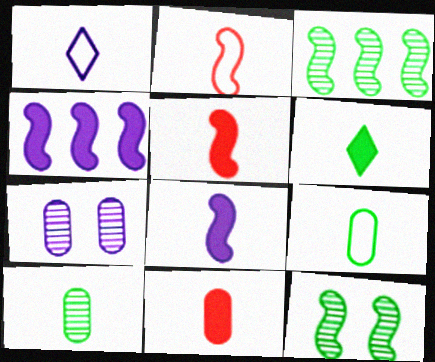[[1, 2, 9], 
[1, 4, 7], 
[1, 5, 10], 
[2, 4, 12], 
[6, 8, 11]]